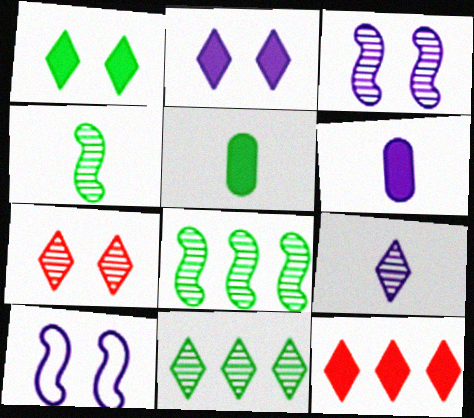[[7, 9, 11]]